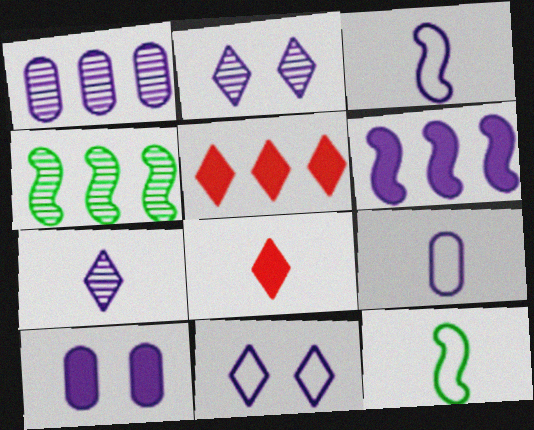[[1, 9, 10], 
[2, 6, 9]]